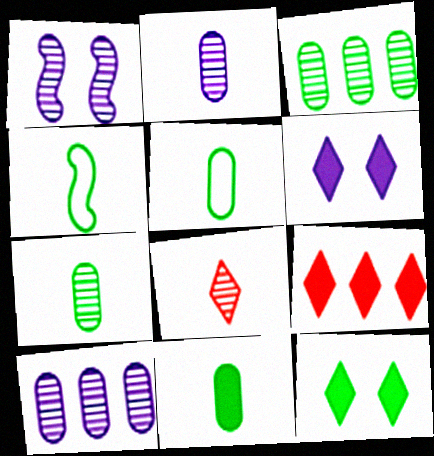[[1, 3, 8], 
[1, 5, 9], 
[3, 4, 12], 
[5, 7, 11]]